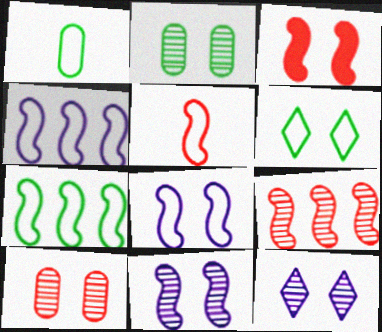[[1, 6, 7], 
[3, 5, 9], 
[5, 7, 8]]